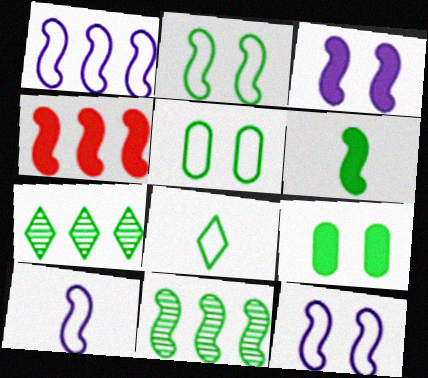[[1, 4, 11], 
[1, 10, 12], 
[2, 6, 11], 
[3, 4, 6], 
[5, 6, 7], 
[8, 9, 11]]